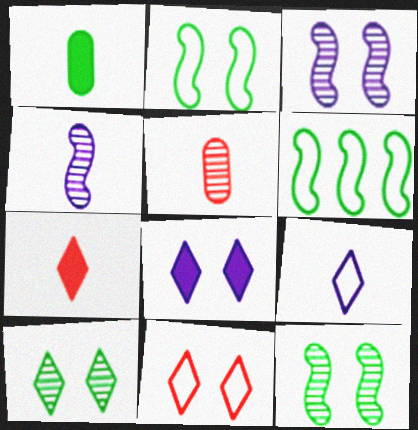[[1, 6, 10], 
[5, 6, 8], 
[8, 10, 11]]